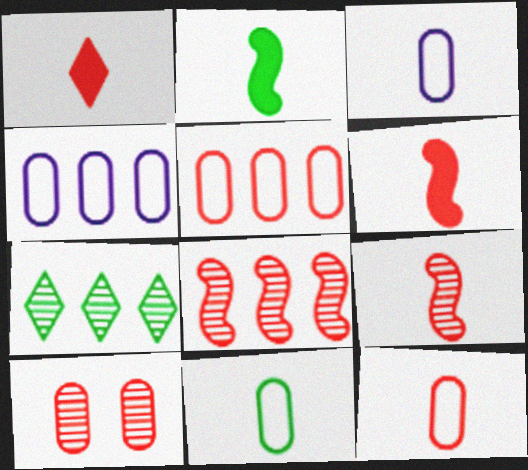[[1, 9, 12], 
[3, 11, 12]]